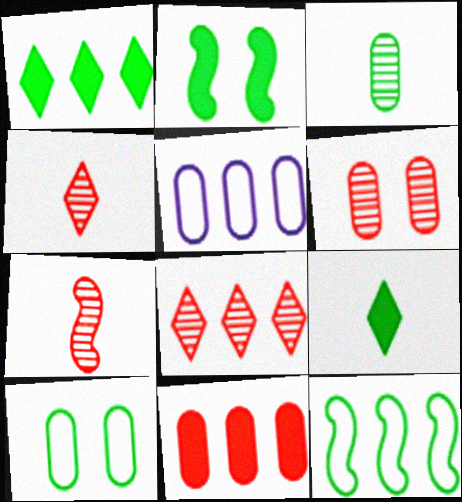[[2, 4, 5], 
[6, 7, 8]]